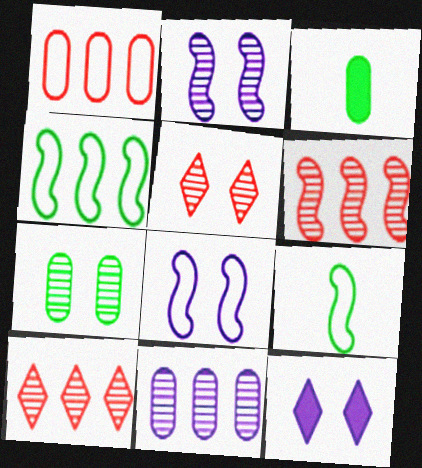[[2, 5, 7], 
[3, 8, 10]]